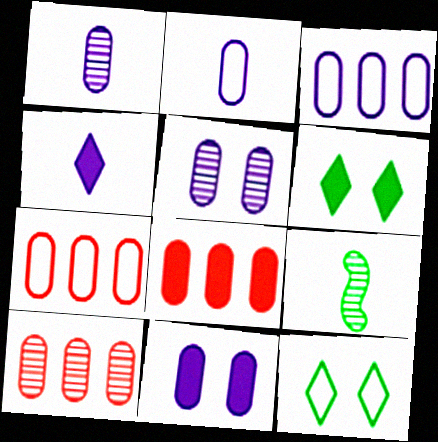[[1, 3, 11], 
[7, 8, 10]]